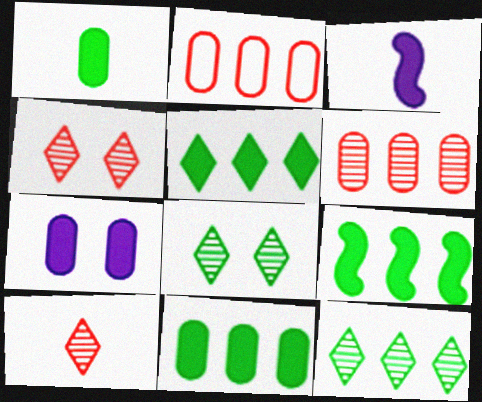[[2, 3, 8], 
[5, 9, 11]]